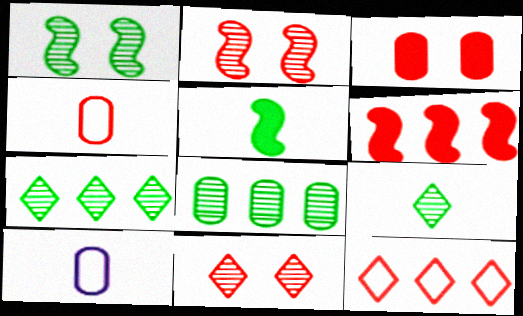[[1, 8, 9], 
[3, 8, 10], 
[4, 6, 11]]